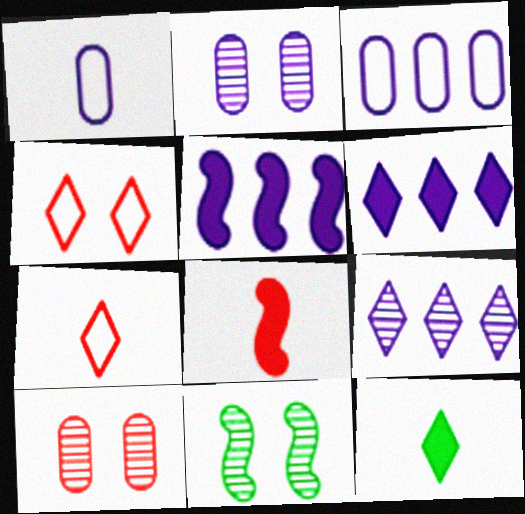[[3, 5, 9], 
[4, 9, 12]]